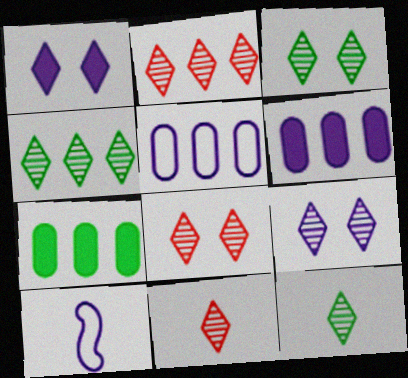[[2, 8, 11], 
[2, 9, 12], 
[3, 4, 12], 
[3, 8, 9], 
[4, 9, 11], 
[6, 9, 10], 
[7, 8, 10]]